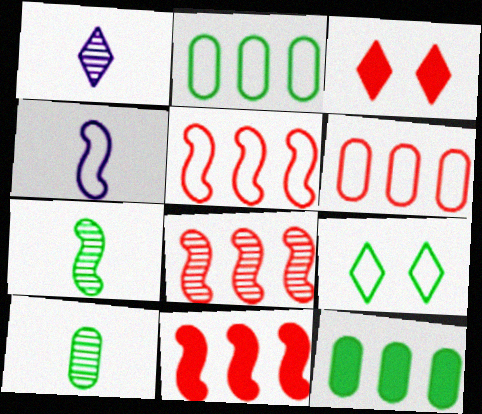[[4, 6, 9], 
[5, 8, 11], 
[7, 9, 12]]